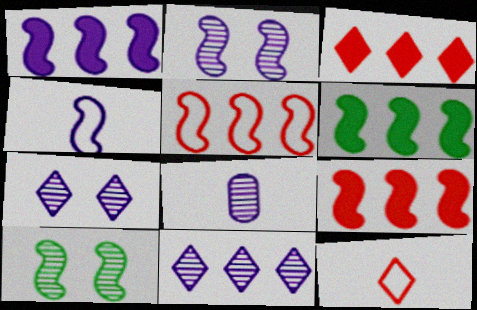[[1, 2, 4], 
[1, 6, 9], 
[2, 8, 11], 
[4, 9, 10]]